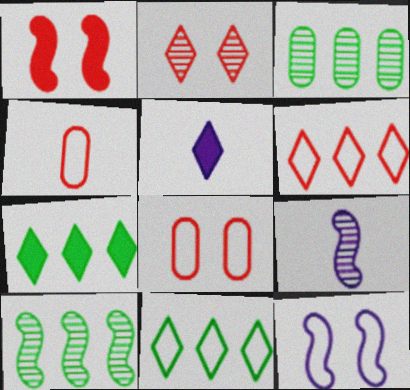[[1, 2, 8], 
[2, 3, 9], 
[2, 5, 11], 
[4, 11, 12], 
[5, 8, 10], 
[7, 8, 9]]